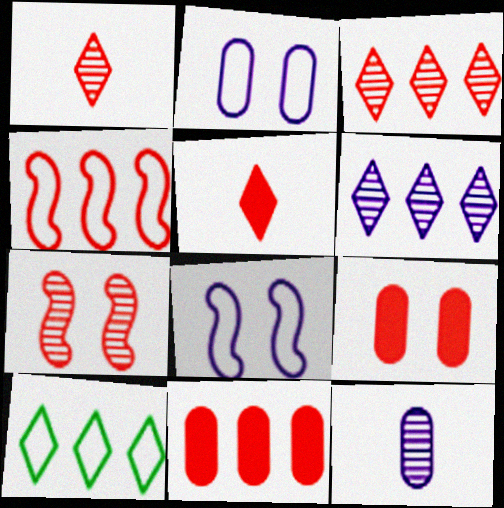[[1, 4, 9], 
[3, 4, 11]]